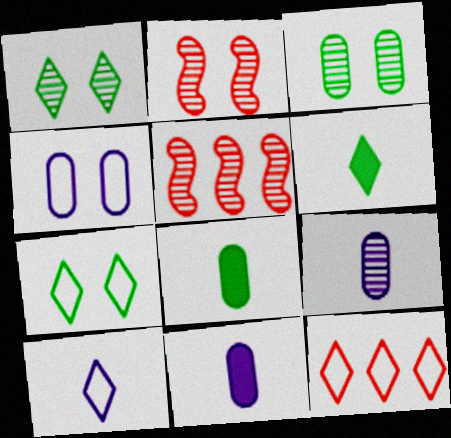[[1, 5, 9], 
[4, 5, 6], 
[5, 7, 11], 
[7, 10, 12]]